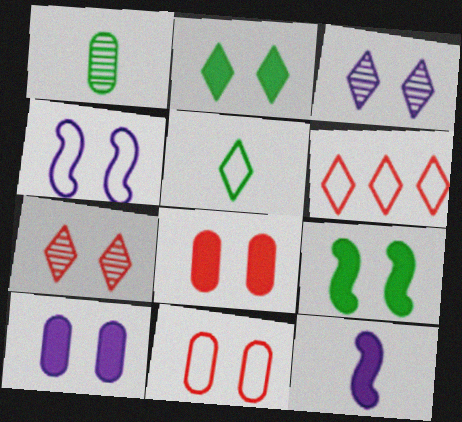[[3, 4, 10], 
[3, 9, 11]]